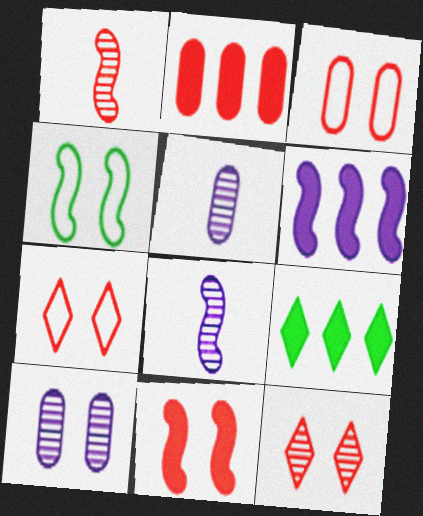[[1, 2, 7], 
[1, 4, 6], 
[2, 6, 9], 
[3, 8, 9], 
[3, 11, 12]]